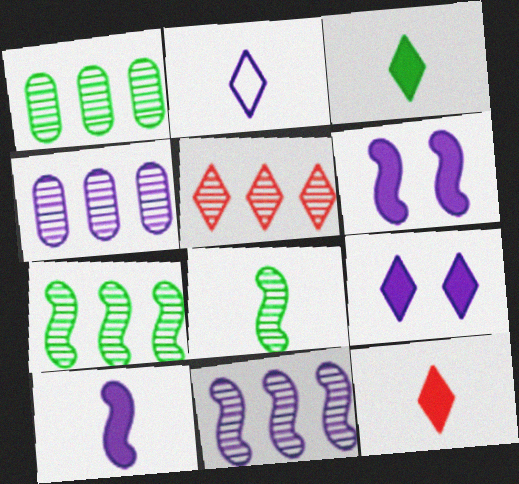[[1, 5, 11], 
[2, 4, 6], 
[4, 5, 7]]